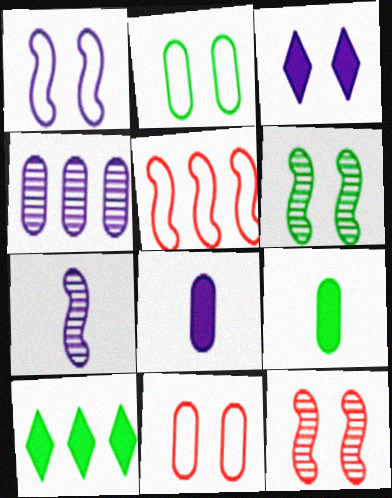[[2, 3, 12], 
[3, 6, 11], 
[4, 5, 10], 
[4, 9, 11], 
[7, 10, 11]]